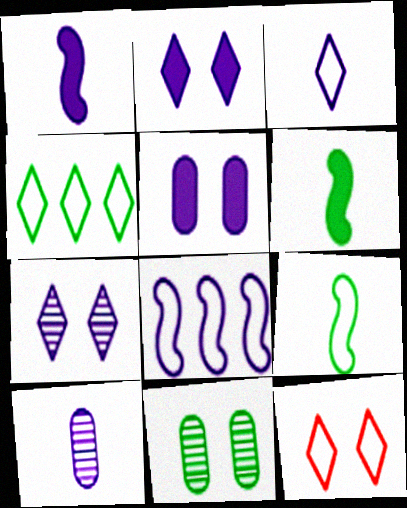[[1, 3, 10], 
[2, 8, 10], 
[3, 4, 12], 
[4, 6, 11]]